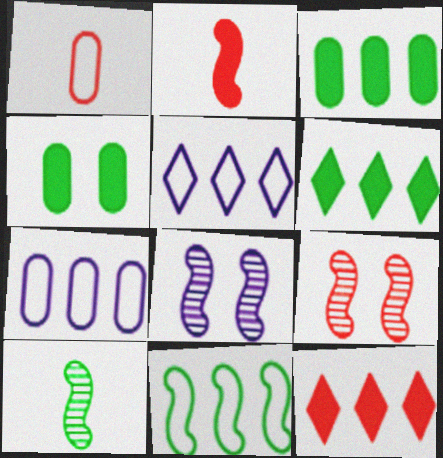[[1, 6, 8], 
[1, 9, 12], 
[2, 8, 11]]